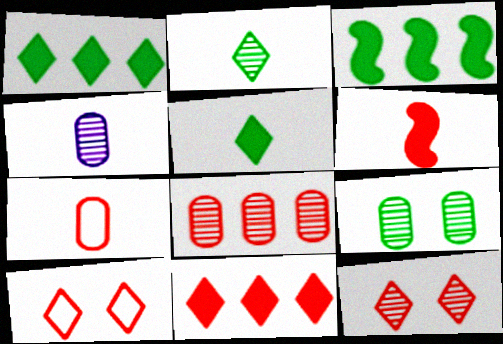[[3, 4, 10], 
[4, 8, 9], 
[6, 8, 10]]